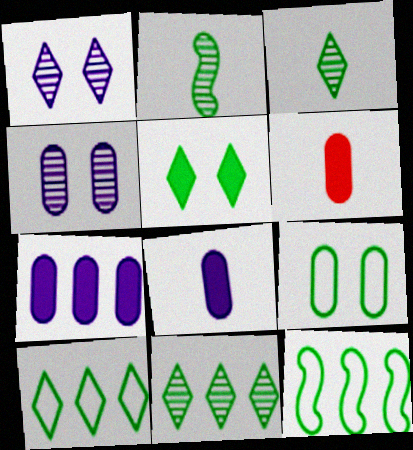[[1, 6, 12], 
[3, 5, 10]]